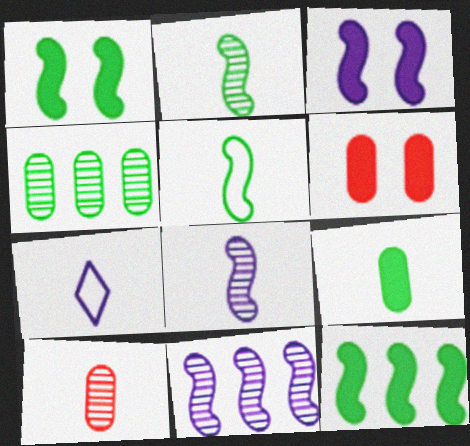[]